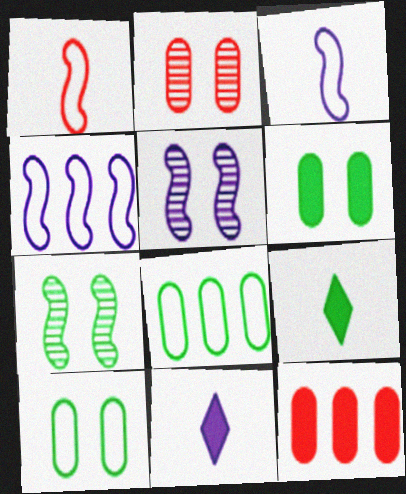[[2, 4, 9], 
[7, 8, 9]]